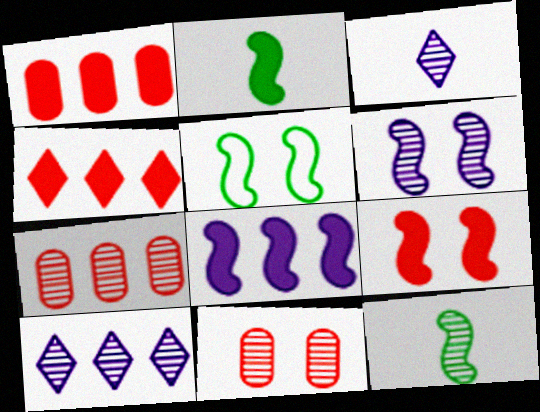[[1, 3, 5], 
[2, 8, 9], 
[5, 6, 9], 
[10, 11, 12]]